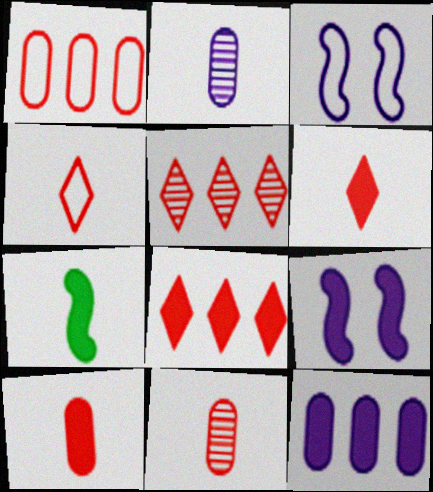[[2, 4, 7]]